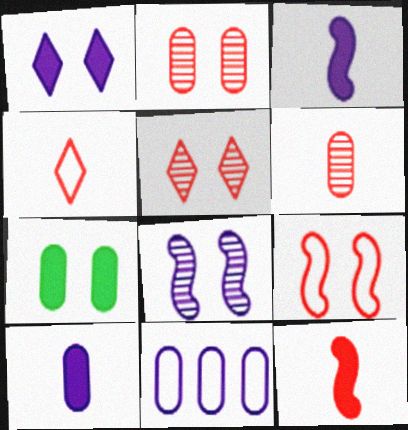[[4, 6, 12], 
[6, 7, 11]]